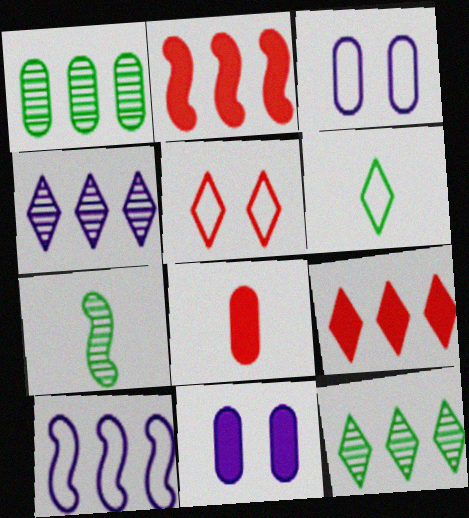[[1, 3, 8], 
[1, 9, 10], 
[3, 7, 9]]